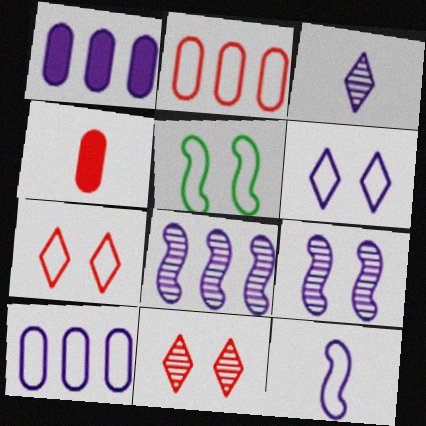[[6, 10, 12]]